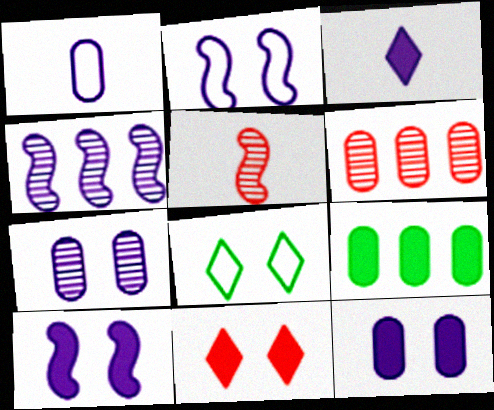[]